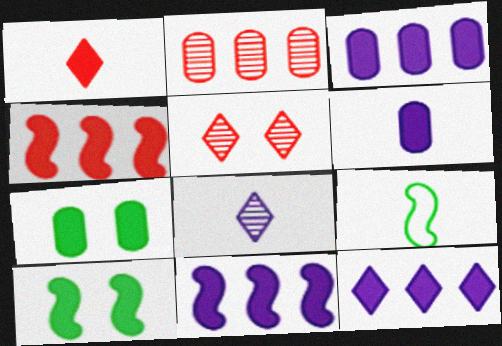[[1, 3, 10], 
[1, 7, 11], 
[3, 5, 9], 
[3, 11, 12]]